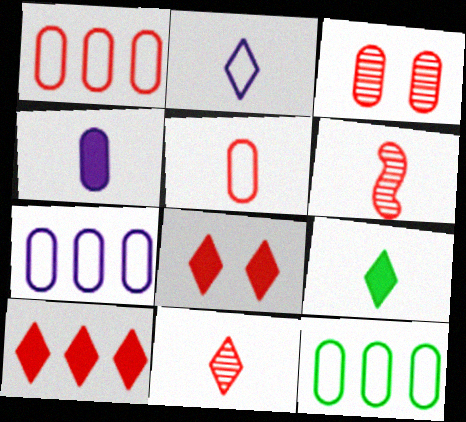[[1, 6, 8], 
[1, 7, 12], 
[2, 9, 11], 
[3, 4, 12]]